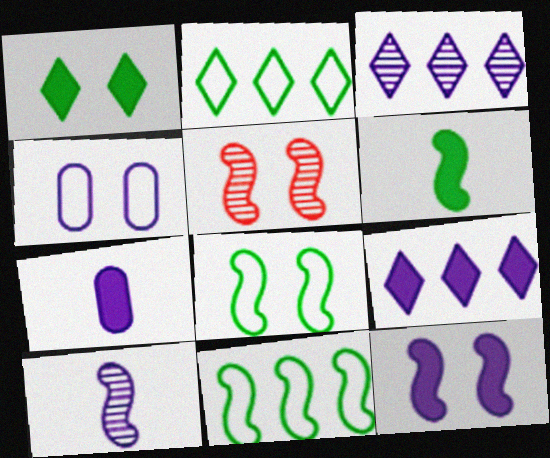[[1, 4, 5], 
[2, 5, 7], 
[4, 9, 10], 
[5, 8, 12], 
[7, 9, 12]]